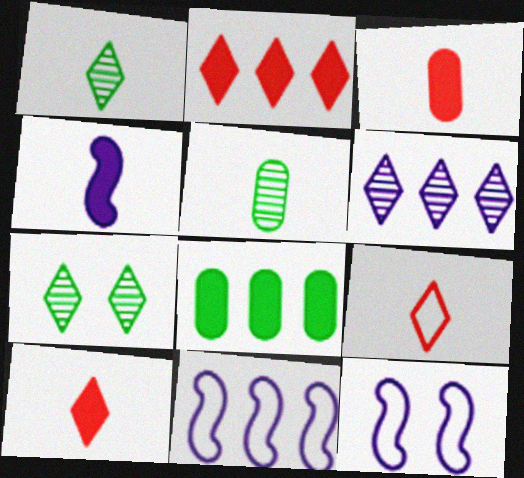[[2, 5, 12], 
[3, 7, 11], 
[4, 5, 9]]